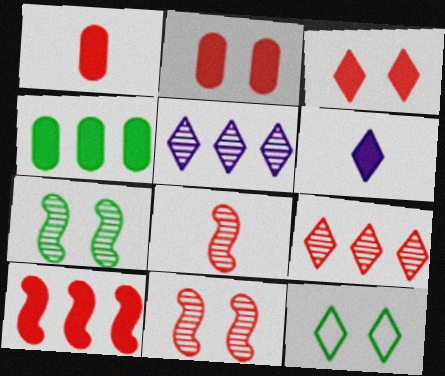[[1, 3, 10], 
[6, 9, 12]]